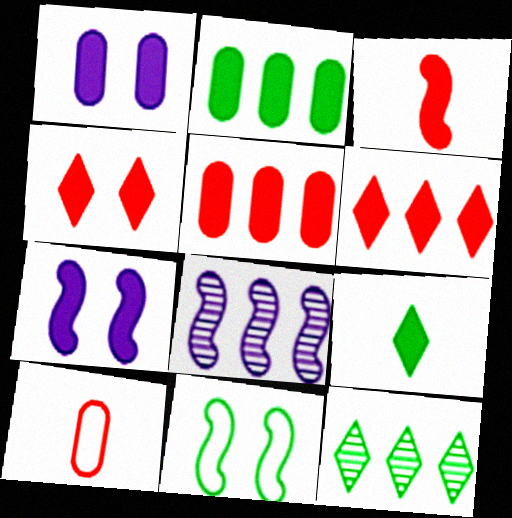[[3, 4, 5], 
[3, 8, 11], 
[5, 7, 9], 
[7, 10, 12]]